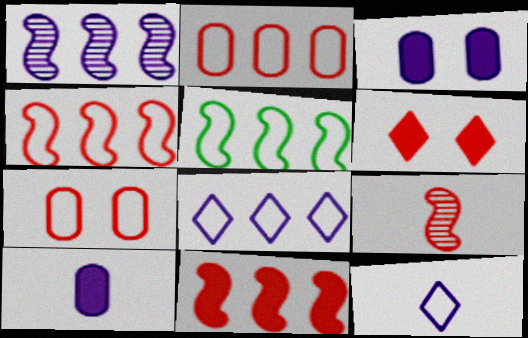[[1, 3, 12], 
[1, 5, 11], 
[2, 5, 8], 
[2, 6, 9], 
[5, 7, 12]]